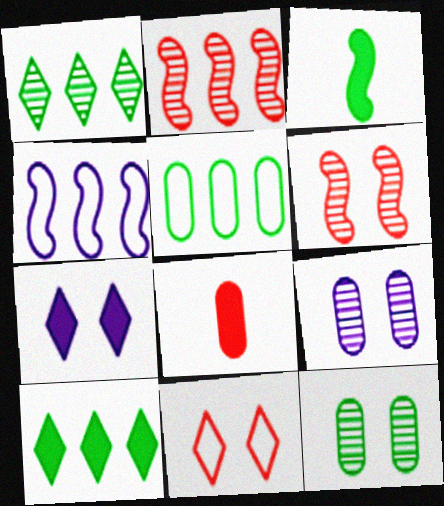[[2, 8, 11], 
[3, 4, 6], 
[5, 8, 9]]